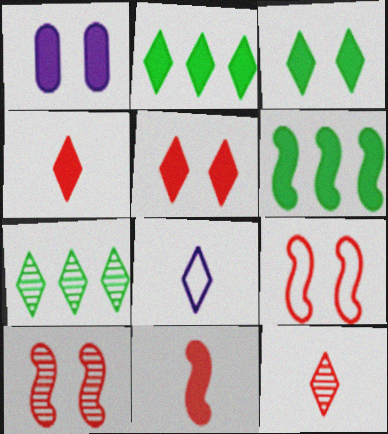[[1, 2, 11], 
[1, 4, 6], 
[5, 7, 8]]